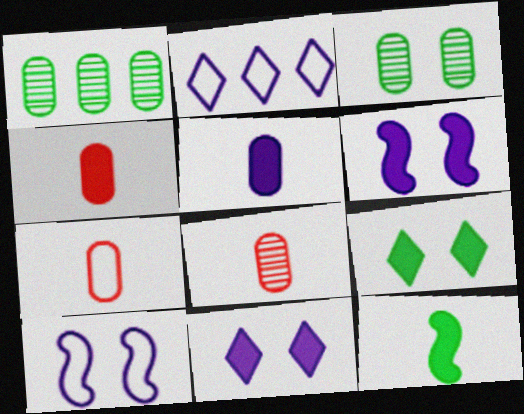[[4, 7, 8]]